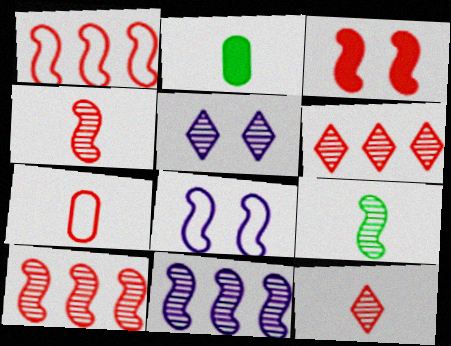[[1, 2, 5], 
[1, 3, 4], 
[2, 6, 8], 
[3, 6, 7]]